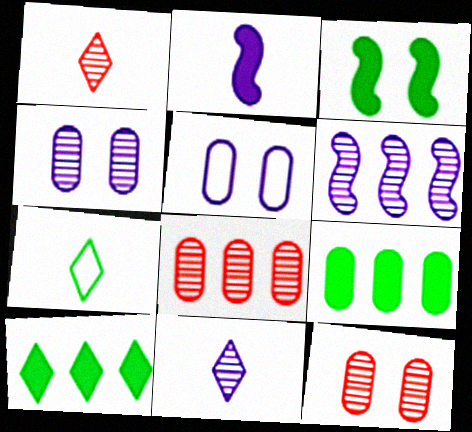[[4, 6, 11]]